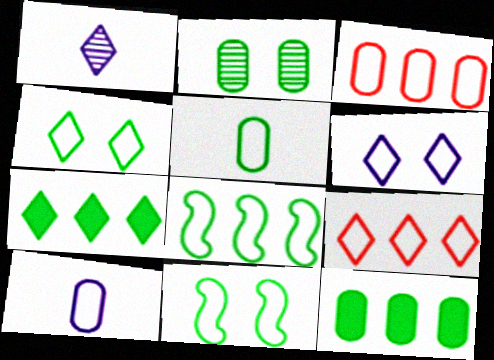[[2, 5, 12], 
[4, 5, 8], 
[9, 10, 11]]